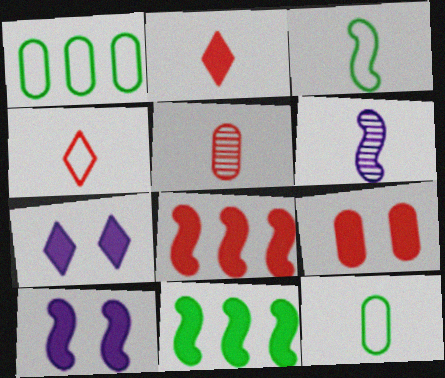[[2, 6, 12], 
[2, 8, 9]]